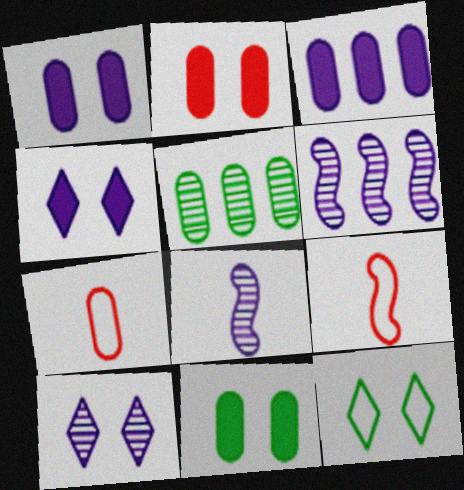[[1, 2, 11], 
[1, 5, 7], 
[4, 5, 9]]